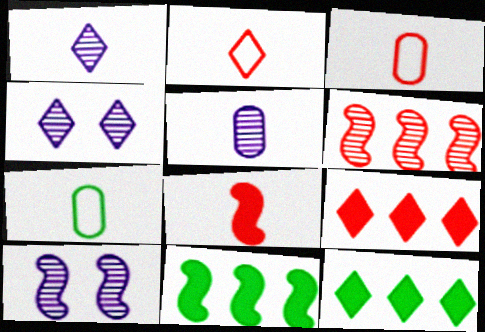[[1, 7, 8], 
[2, 4, 12], 
[3, 4, 11], 
[3, 10, 12], 
[7, 9, 10]]